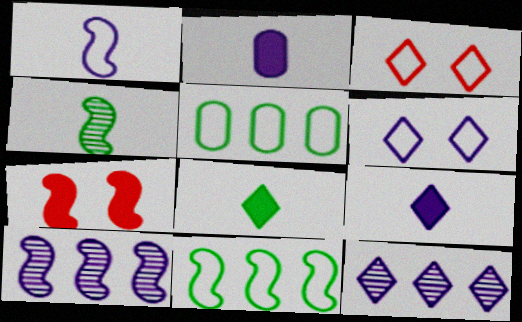[[1, 3, 5], 
[2, 6, 10], 
[3, 8, 12], 
[6, 9, 12]]